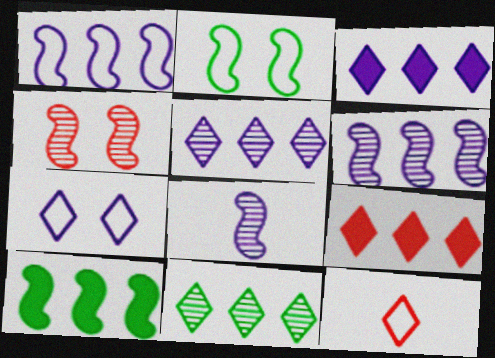[]